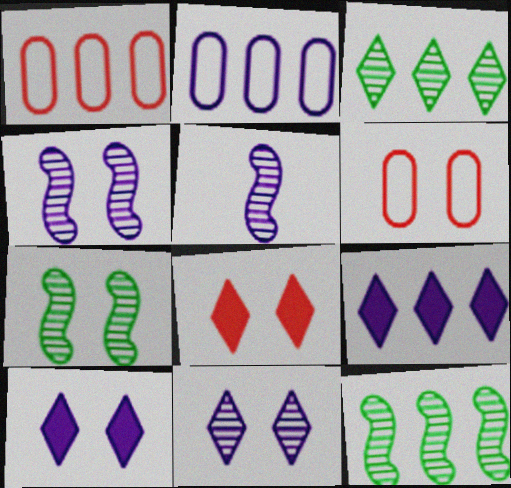[[1, 9, 12], 
[2, 5, 10], 
[6, 7, 10]]